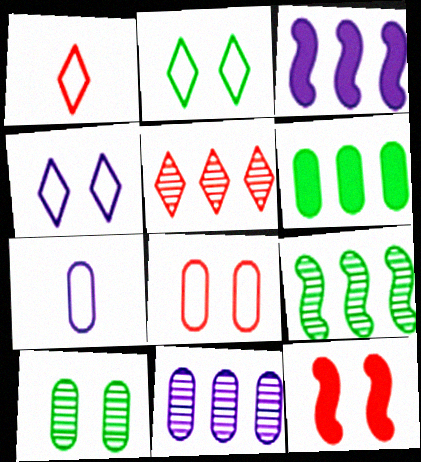[[1, 3, 10], 
[4, 10, 12], 
[5, 9, 11]]